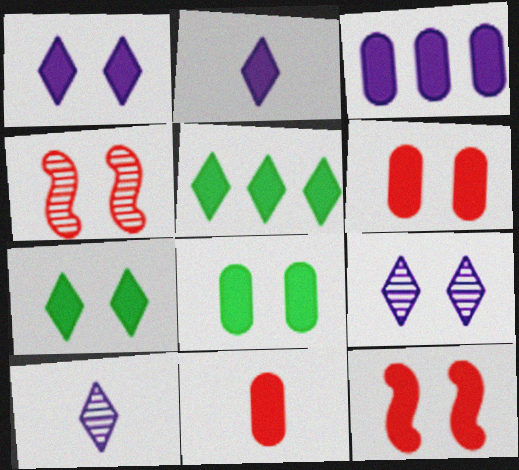[[1, 8, 12], 
[3, 8, 11]]